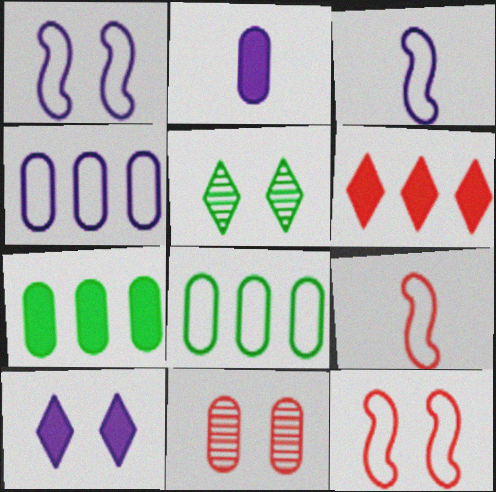[[2, 8, 11], 
[6, 9, 11]]